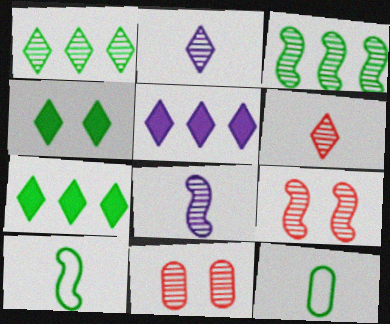[[1, 8, 11], 
[2, 3, 11], 
[3, 4, 12], 
[3, 8, 9], 
[5, 9, 12], 
[5, 10, 11]]